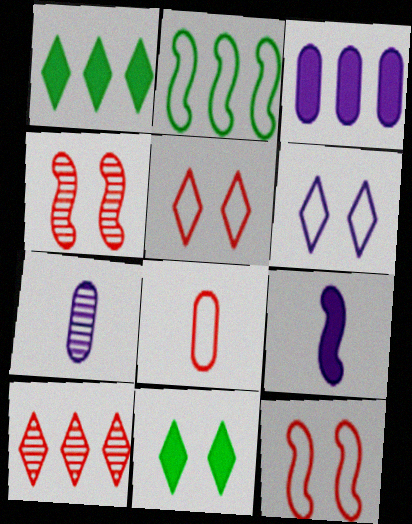[[1, 7, 12], 
[2, 3, 10], 
[2, 4, 9], 
[2, 6, 8]]